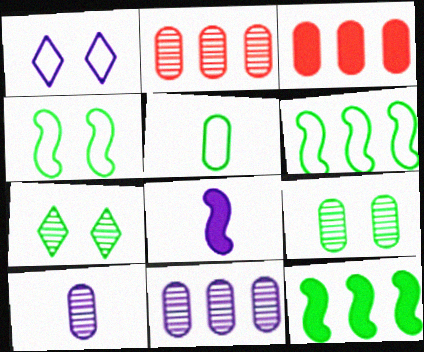[[1, 8, 11], 
[2, 9, 10], 
[5, 7, 12]]